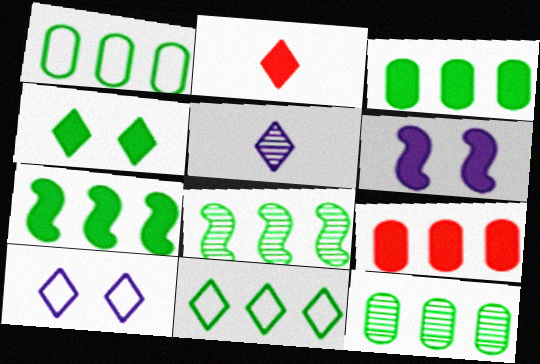[[1, 3, 12], 
[2, 3, 6], 
[3, 8, 11], 
[7, 11, 12]]